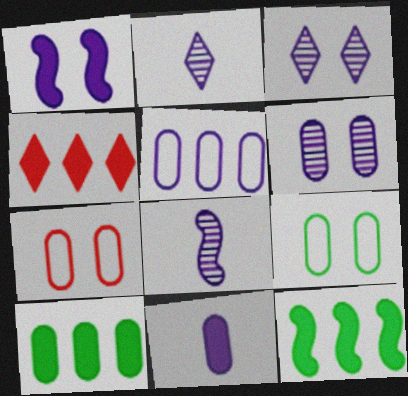[[1, 2, 5], 
[2, 7, 12], 
[4, 8, 9], 
[5, 6, 11]]